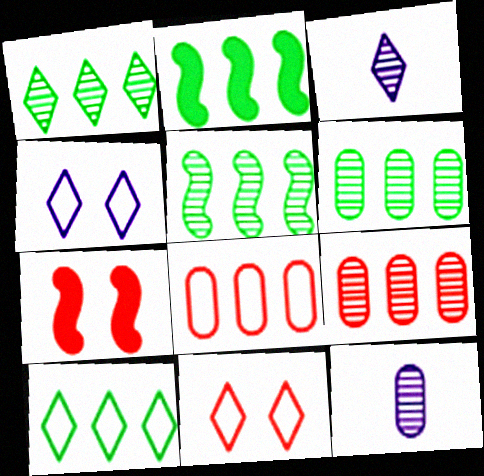[[1, 5, 6], 
[2, 6, 10], 
[2, 11, 12], 
[7, 10, 12]]